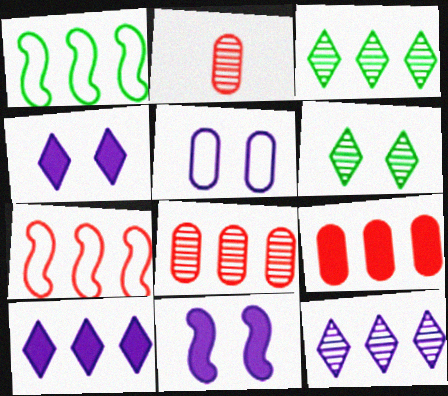[[1, 2, 4], 
[1, 8, 10], 
[1, 9, 12]]